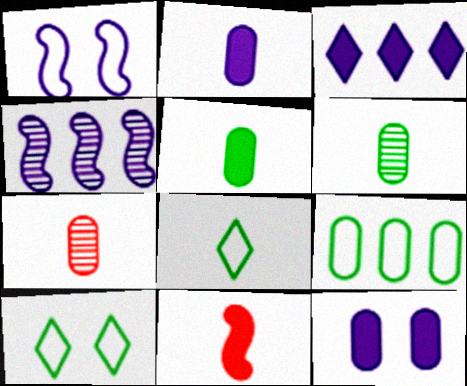[[7, 9, 12]]